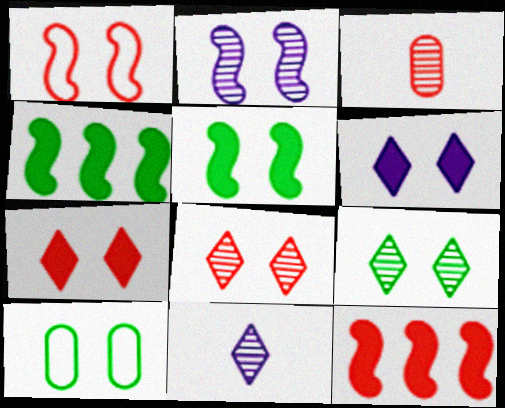[[1, 2, 5], 
[2, 7, 10], 
[5, 9, 10], 
[10, 11, 12]]